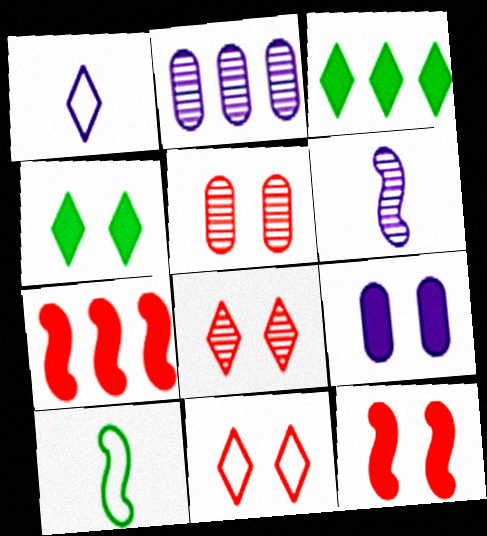[[1, 3, 8], 
[4, 9, 12], 
[5, 11, 12]]